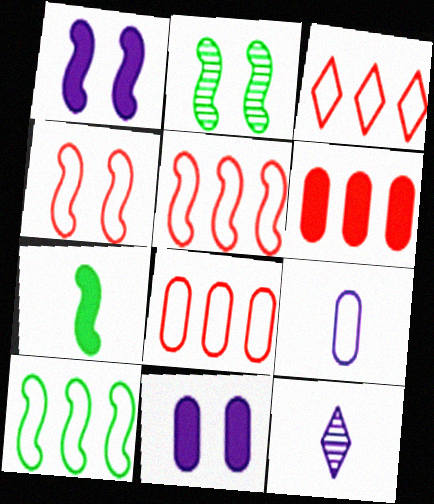[[1, 2, 4], 
[2, 7, 10], 
[3, 5, 8]]